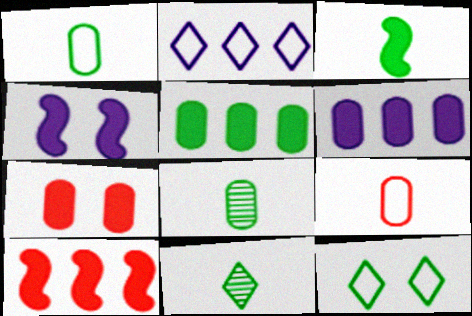[[1, 3, 11], 
[3, 4, 10]]